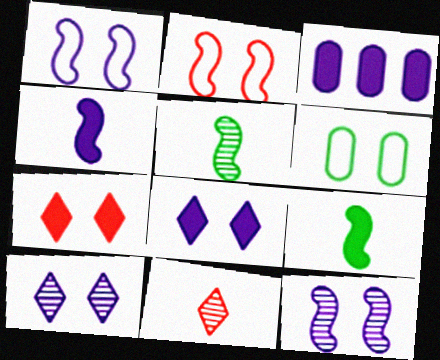[[3, 4, 8], 
[3, 7, 9], 
[6, 7, 12]]